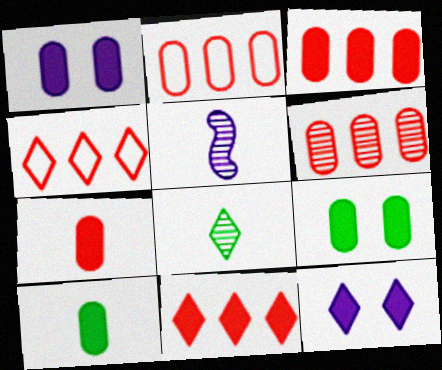[[1, 3, 10], 
[2, 3, 6], 
[4, 5, 9], 
[4, 8, 12]]